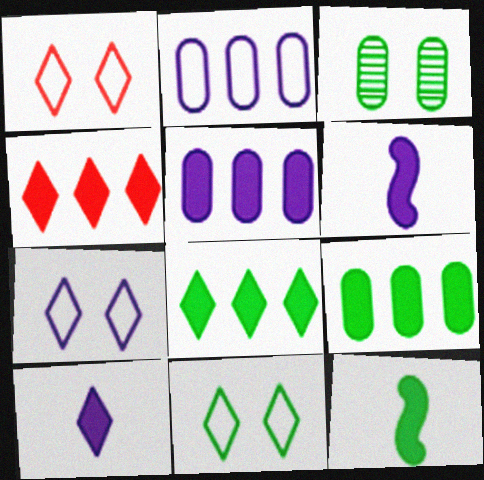[[1, 7, 11]]